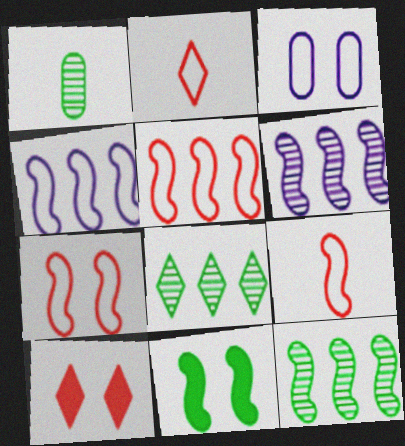[[1, 4, 10], 
[5, 7, 9], 
[6, 9, 11]]